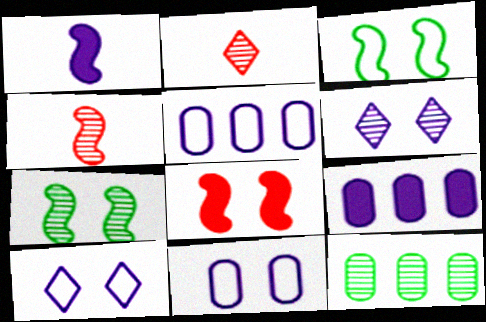[[1, 5, 6], 
[2, 3, 9], 
[4, 6, 12]]